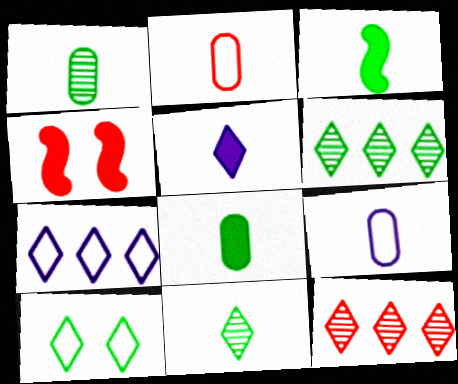[[1, 4, 7], 
[2, 4, 12], 
[4, 6, 9], 
[5, 10, 12]]